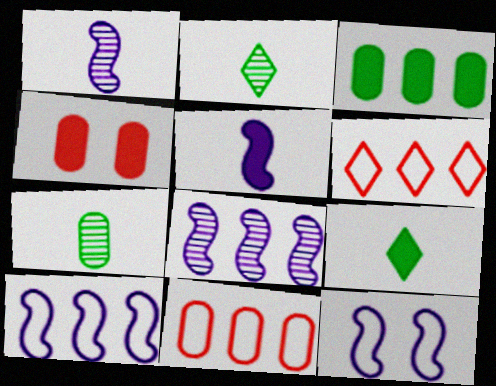[[2, 4, 10], 
[3, 6, 8], 
[5, 8, 12]]